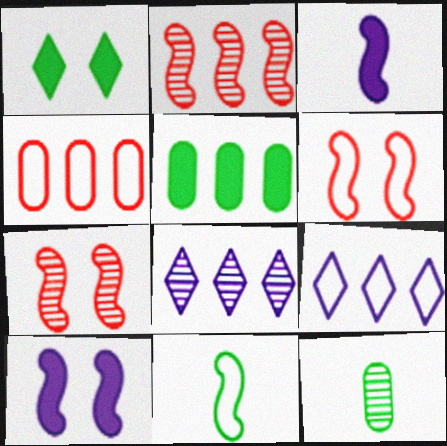[[2, 5, 9], 
[2, 10, 11], 
[7, 8, 12]]